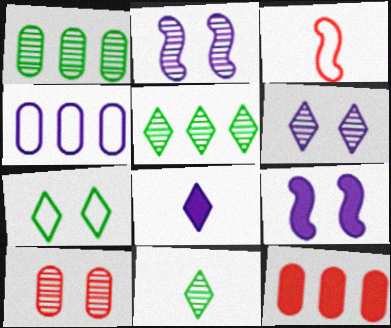[[1, 4, 12], 
[2, 4, 8], 
[3, 4, 7], 
[7, 9, 10]]